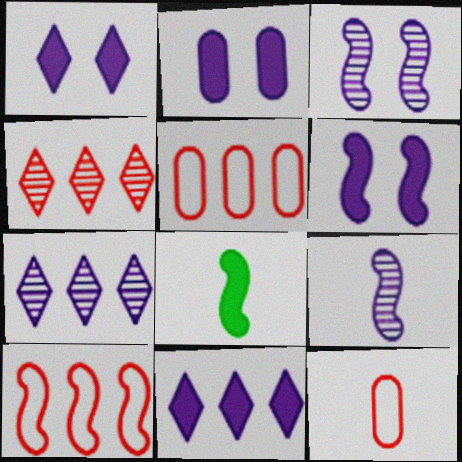[[1, 2, 6], 
[3, 8, 10]]